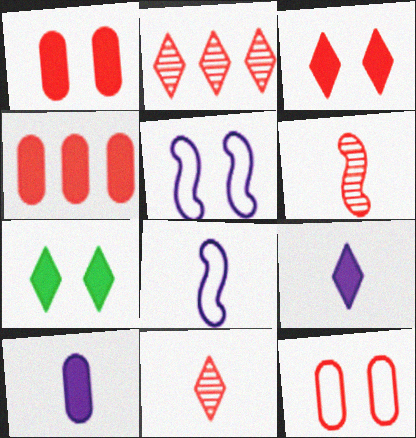[]